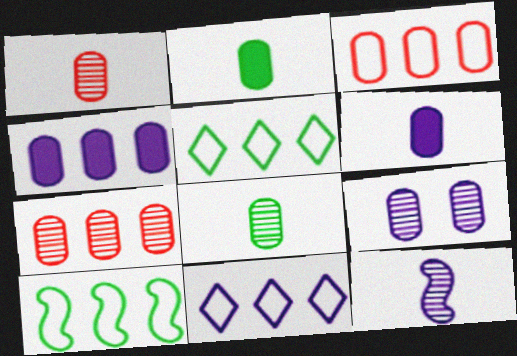[[2, 3, 9], 
[3, 10, 11], 
[7, 8, 9]]